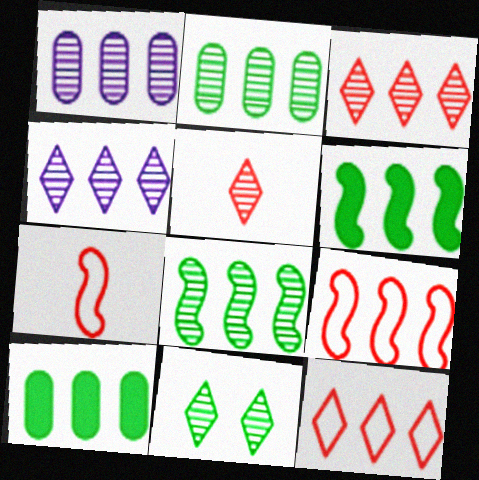[[1, 3, 8], 
[1, 6, 12], 
[4, 5, 11], 
[4, 9, 10]]